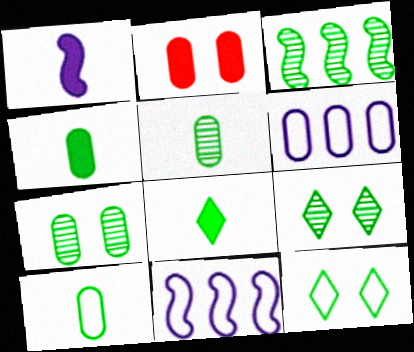[[2, 5, 6], 
[3, 4, 12], 
[3, 5, 9], 
[4, 5, 10]]